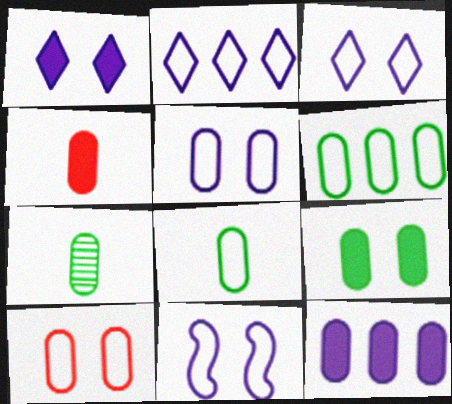[[3, 5, 11], 
[4, 9, 12], 
[6, 7, 9], 
[7, 10, 12]]